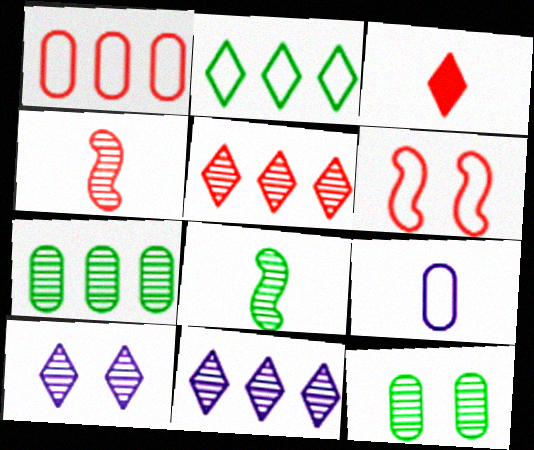[[2, 3, 10], 
[2, 6, 9], 
[3, 8, 9], 
[4, 7, 10], 
[4, 11, 12]]